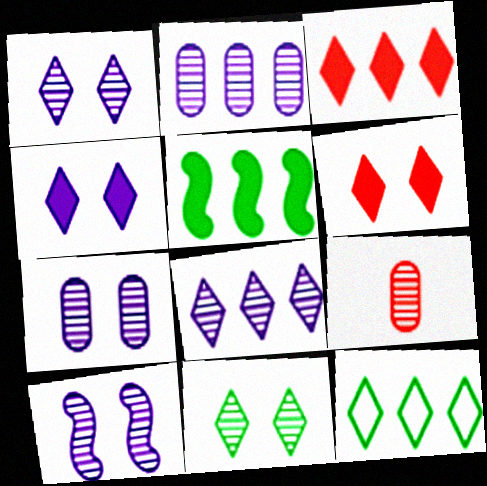[[1, 7, 10], 
[3, 8, 12]]